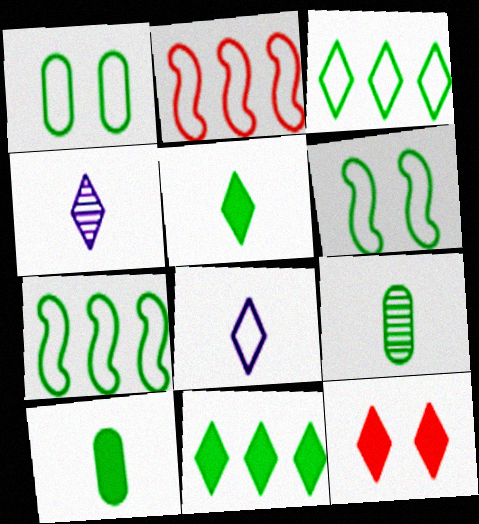[[1, 2, 8], 
[3, 4, 12], 
[6, 9, 11]]